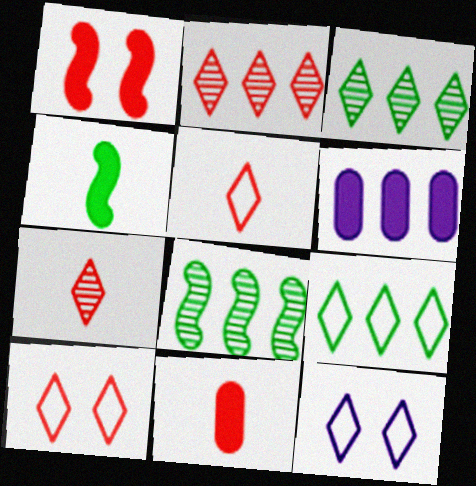[[5, 9, 12], 
[8, 11, 12]]